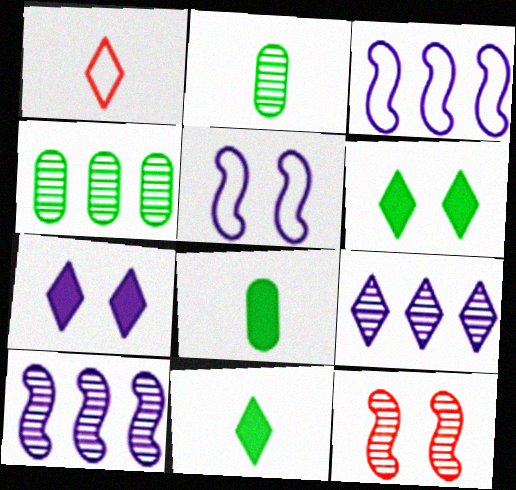[[1, 6, 9], 
[2, 9, 12]]